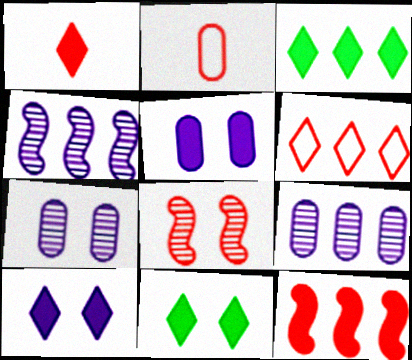[[1, 3, 10], 
[2, 4, 11]]